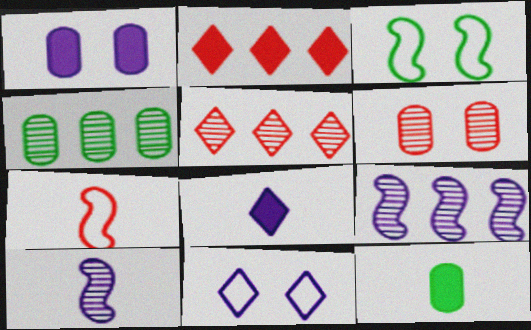[[2, 6, 7], 
[4, 5, 9]]